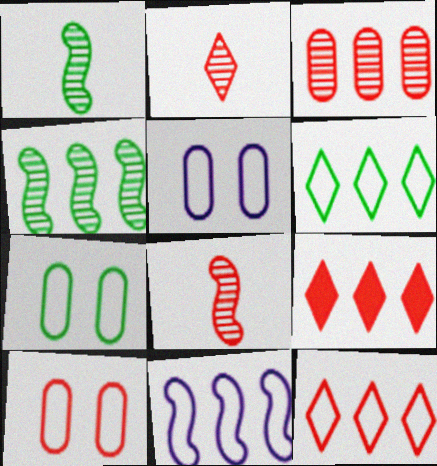[[1, 5, 9], 
[5, 7, 10], 
[8, 9, 10]]